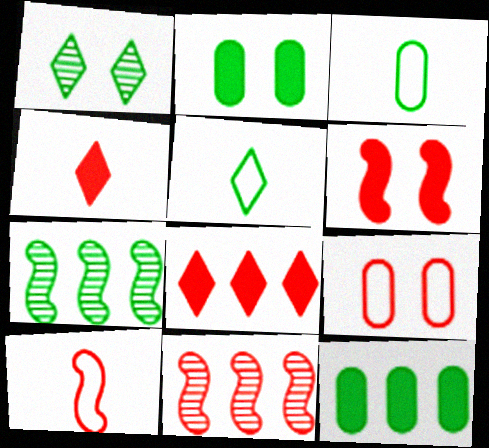[[2, 5, 7], 
[4, 9, 11], 
[6, 10, 11]]